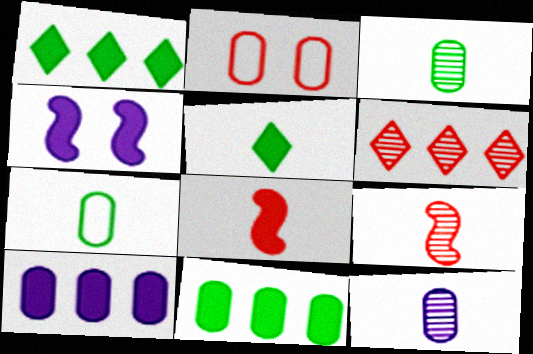[[2, 3, 10], 
[2, 6, 8], 
[2, 11, 12], 
[4, 6, 7]]